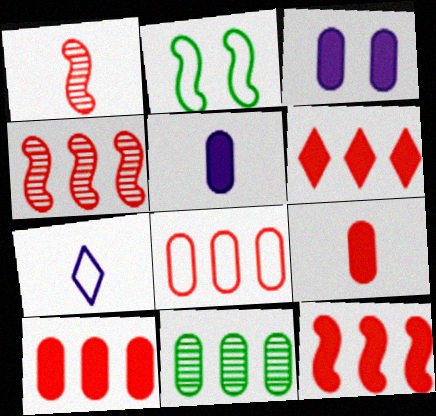[[2, 7, 8], 
[4, 6, 8], 
[6, 10, 12]]